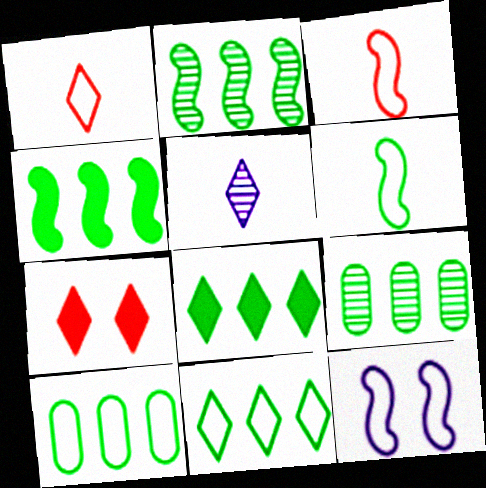[[1, 10, 12], 
[2, 8, 10], 
[4, 9, 11], 
[5, 7, 11]]